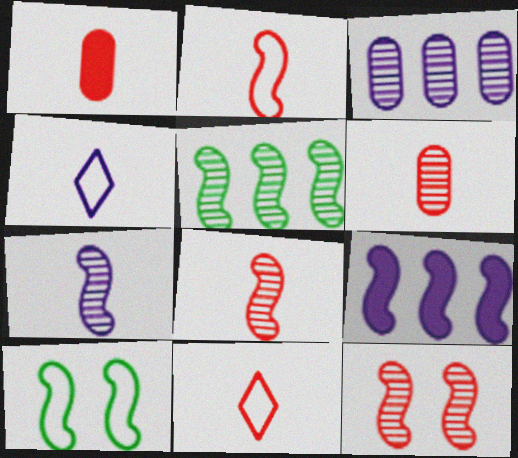[[1, 8, 11], 
[5, 7, 12], 
[8, 9, 10]]